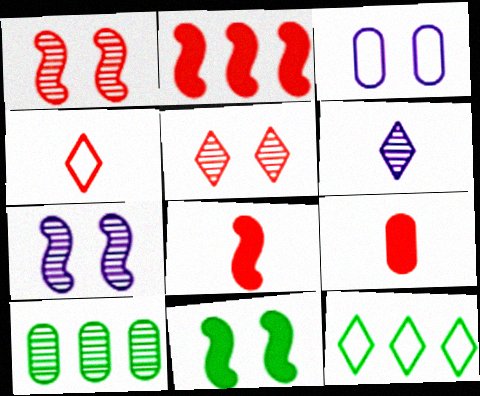[[1, 6, 10], 
[3, 5, 11], 
[3, 9, 10], 
[7, 9, 12]]